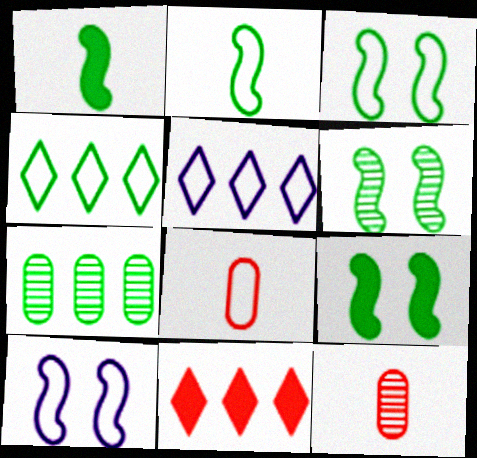[[3, 5, 8], 
[3, 6, 9], 
[4, 8, 10], 
[5, 9, 12]]